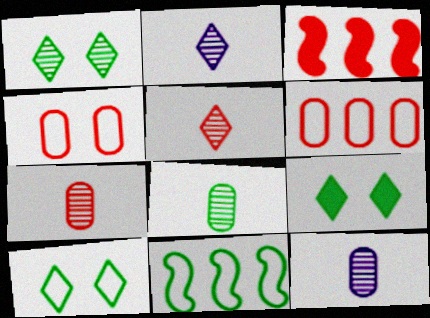[[1, 9, 10], 
[3, 4, 5], 
[3, 10, 12], 
[7, 8, 12], 
[8, 9, 11]]